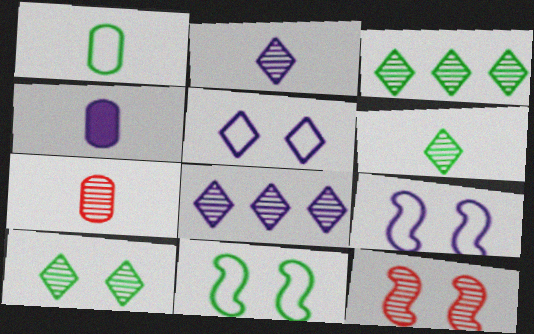[[1, 4, 7], 
[3, 6, 10], 
[4, 8, 9]]